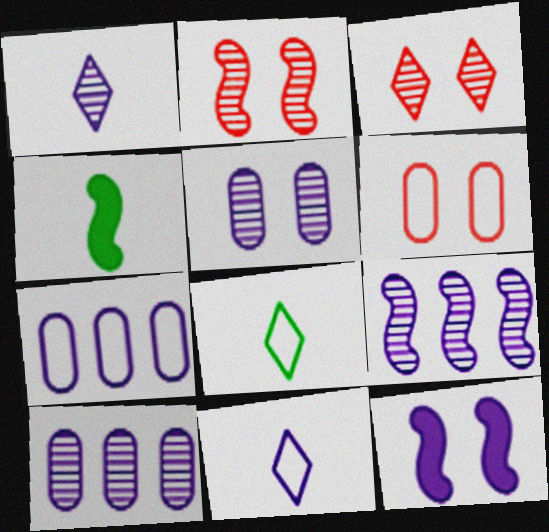[[1, 5, 9], 
[1, 7, 12], 
[3, 4, 7], 
[10, 11, 12]]